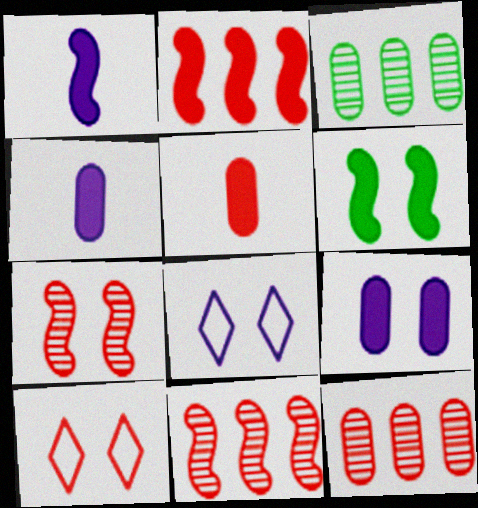[[1, 2, 6], 
[1, 3, 10], 
[5, 10, 11]]